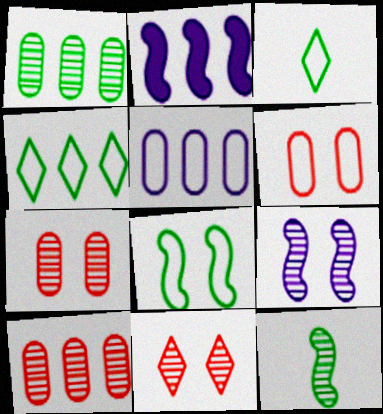[[2, 3, 7], 
[2, 4, 10]]